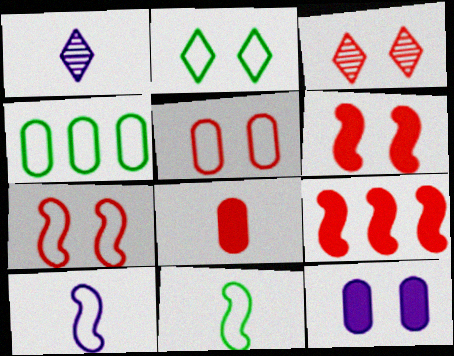[[1, 4, 6], 
[1, 8, 11], 
[2, 4, 11], 
[3, 5, 6]]